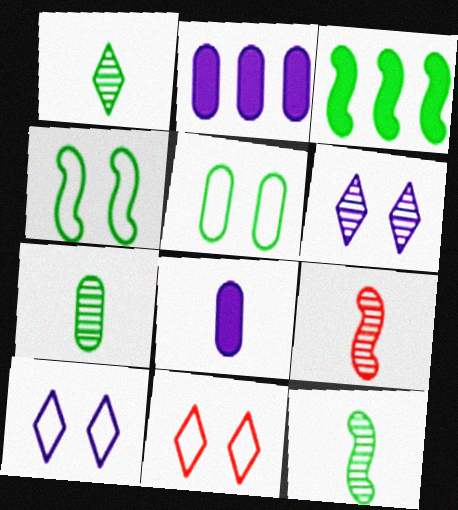[[1, 3, 5], 
[1, 7, 12], 
[2, 11, 12], 
[3, 4, 12]]